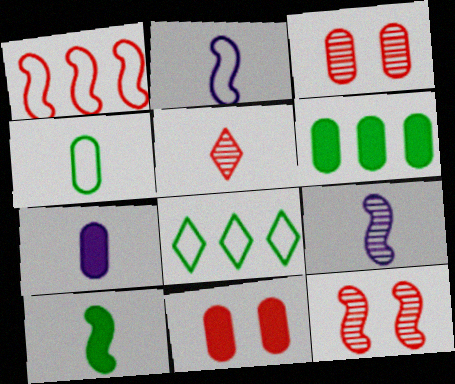[[1, 5, 11], 
[6, 7, 11], 
[7, 8, 12], 
[8, 9, 11]]